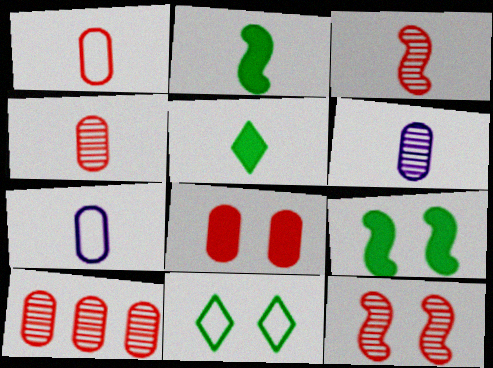[[1, 8, 10], 
[3, 5, 7]]